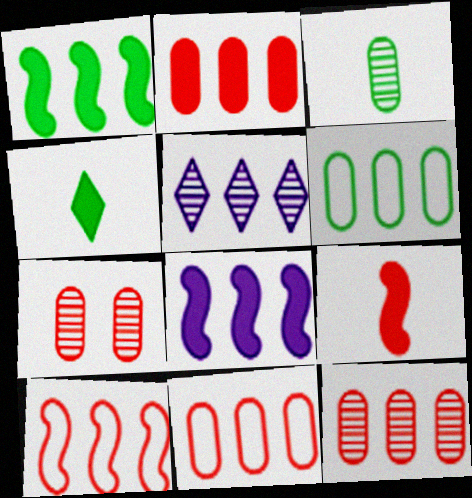[[1, 5, 11], 
[2, 11, 12]]